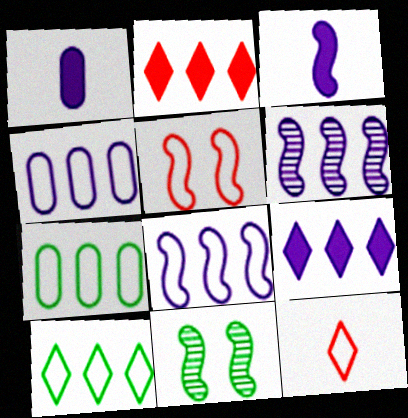[[2, 6, 7], 
[4, 6, 9]]